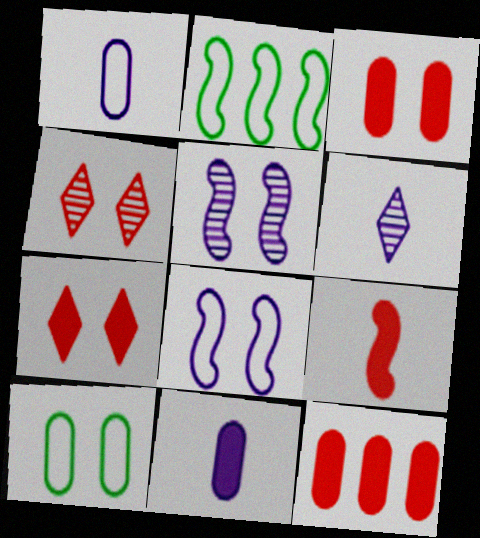[[2, 3, 6], 
[2, 4, 11], 
[2, 5, 9], 
[5, 7, 10], 
[7, 9, 12]]